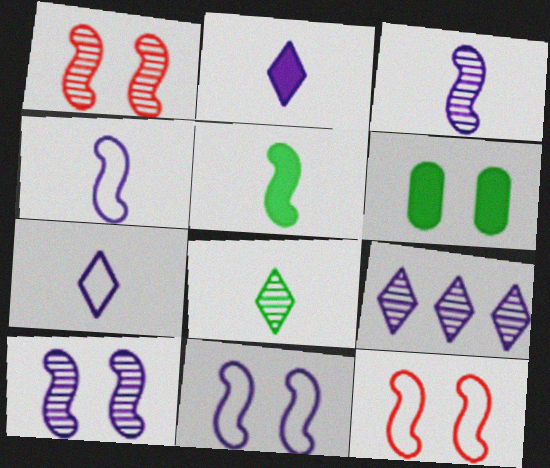[]